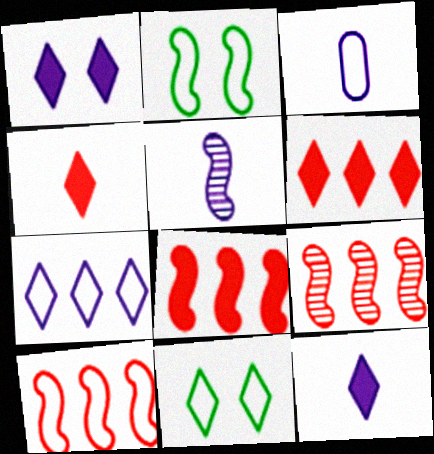[[2, 5, 8], 
[3, 5, 12], 
[3, 10, 11], 
[8, 9, 10]]